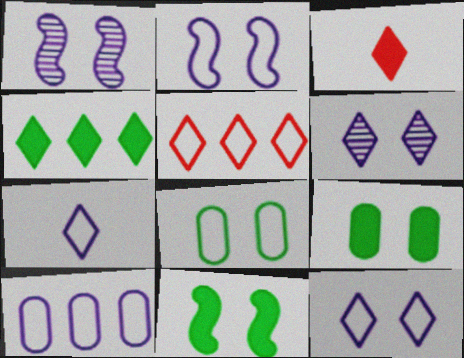[[2, 7, 10]]